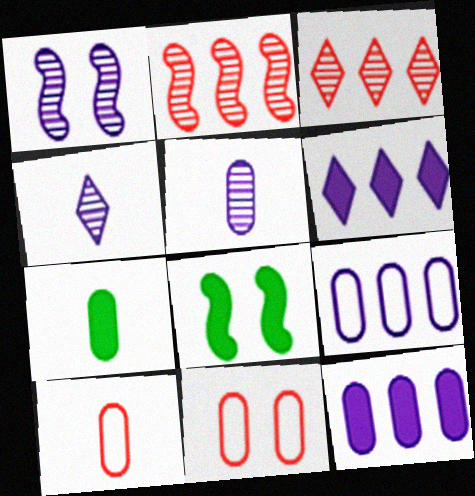[[5, 7, 10]]